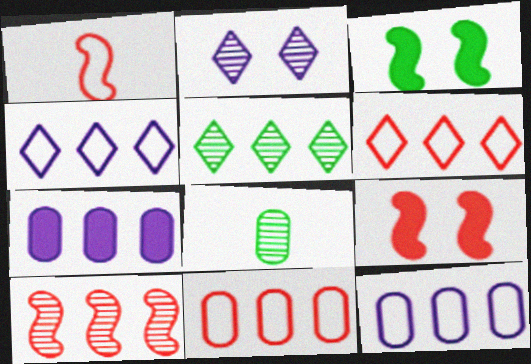[[1, 9, 10], 
[2, 8, 10], 
[4, 8, 9]]